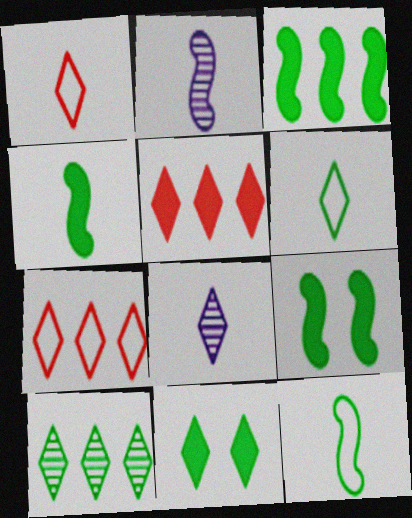[[3, 4, 9], 
[6, 10, 11], 
[7, 8, 11]]